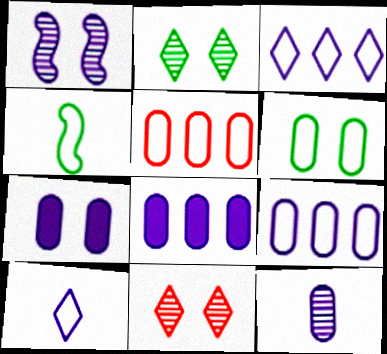[[1, 8, 10], 
[4, 8, 11], 
[7, 9, 12]]